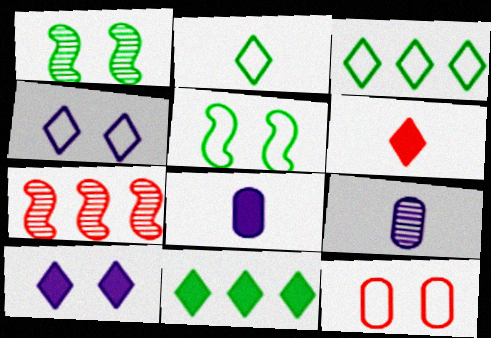[[1, 10, 12], 
[4, 5, 12], 
[6, 7, 12], 
[6, 10, 11]]